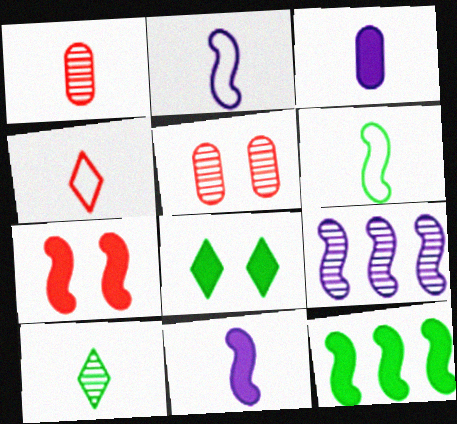[[5, 9, 10], 
[6, 7, 9], 
[7, 11, 12]]